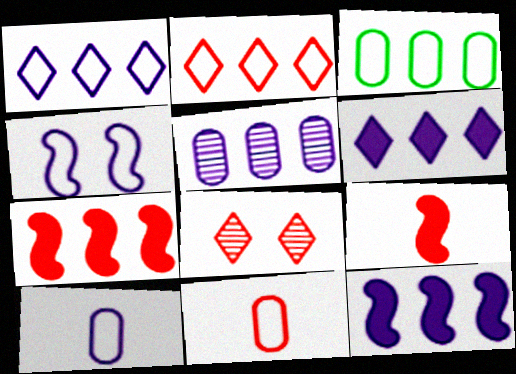[[1, 4, 10], 
[1, 5, 12], 
[7, 8, 11]]